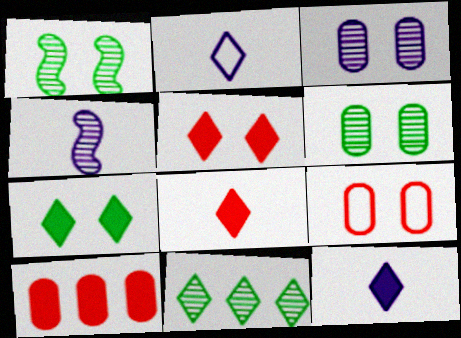[[1, 2, 10], 
[2, 5, 11]]